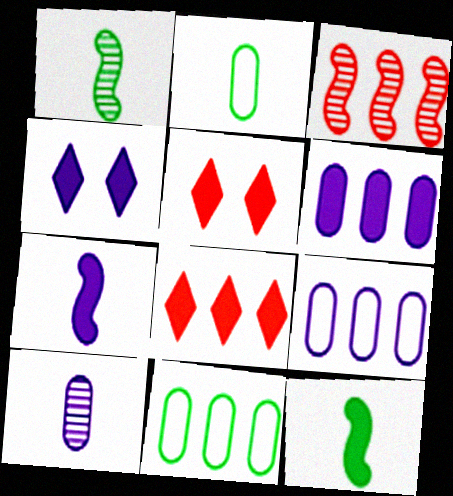[[1, 5, 9], 
[2, 3, 4], 
[4, 6, 7], 
[5, 6, 12]]